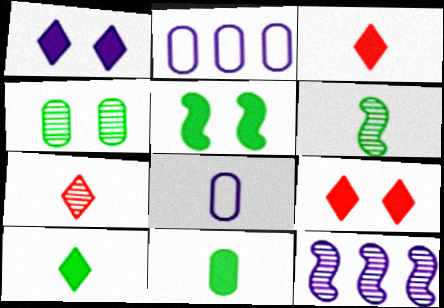[[1, 8, 12], 
[2, 5, 7], 
[2, 6, 9], 
[3, 6, 8], 
[4, 7, 12]]